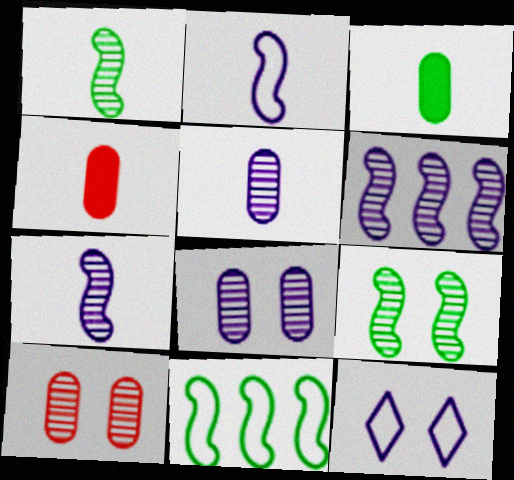[]